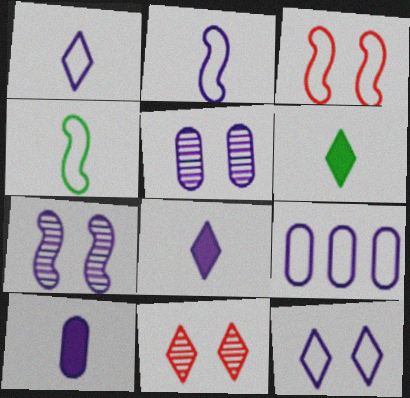[[2, 9, 12], 
[5, 9, 10], 
[7, 8, 9]]